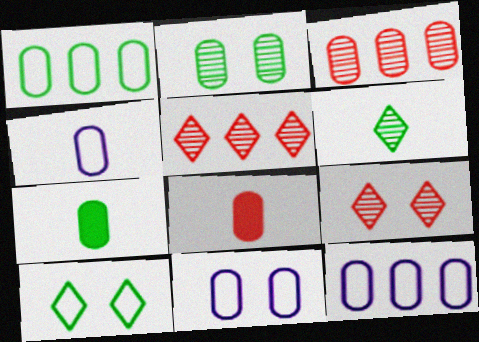[[1, 2, 7], 
[2, 8, 12], 
[3, 7, 11], 
[4, 11, 12]]